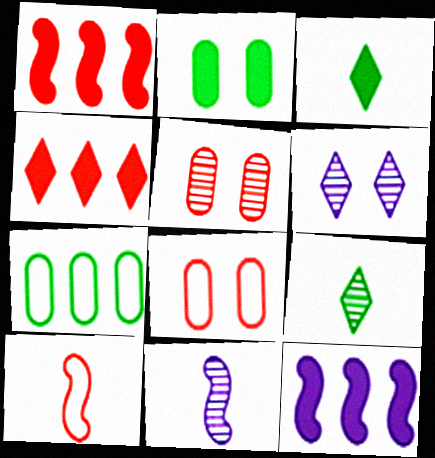[[4, 5, 10], 
[8, 9, 12]]